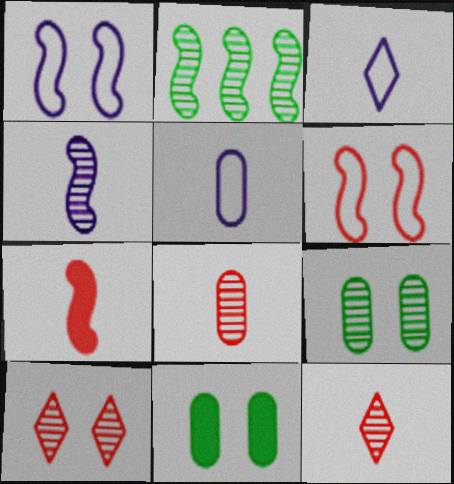[[1, 2, 7], 
[1, 10, 11]]